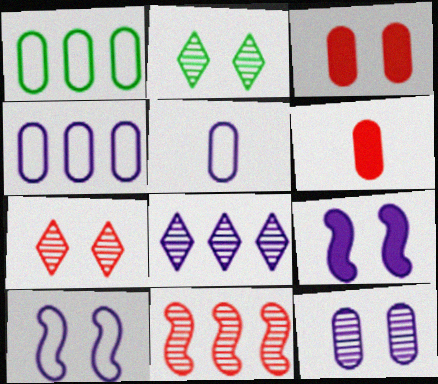[[1, 6, 12], 
[2, 3, 10], 
[5, 8, 9]]